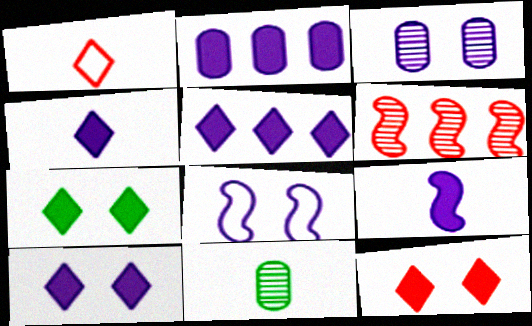[[1, 9, 11], 
[2, 9, 10], 
[3, 8, 10], 
[4, 5, 10], 
[7, 10, 12]]